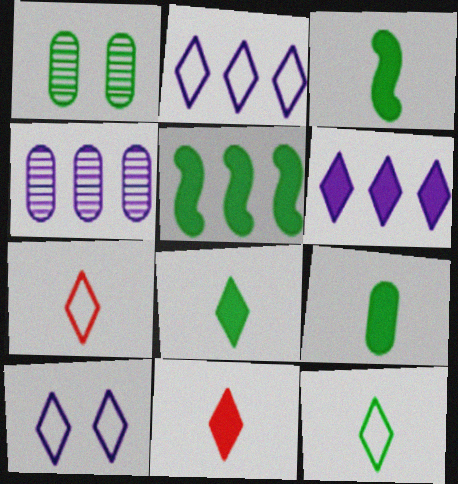[[1, 5, 12], 
[3, 8, 9]]